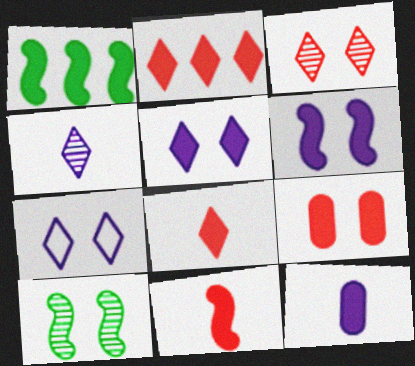[[1, 6, 11], 
[2, 9, 11], 
[7, 9, 10]]